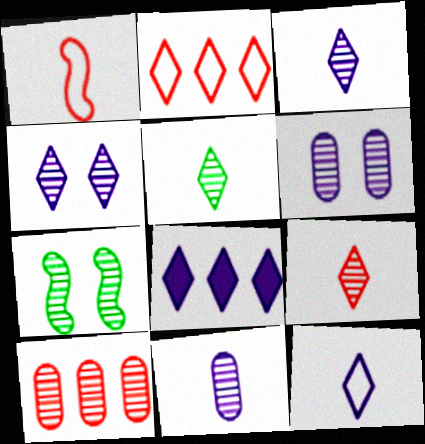[[3, 5, 9], 
[3, 7, 10], 
[4, 8, 12]]